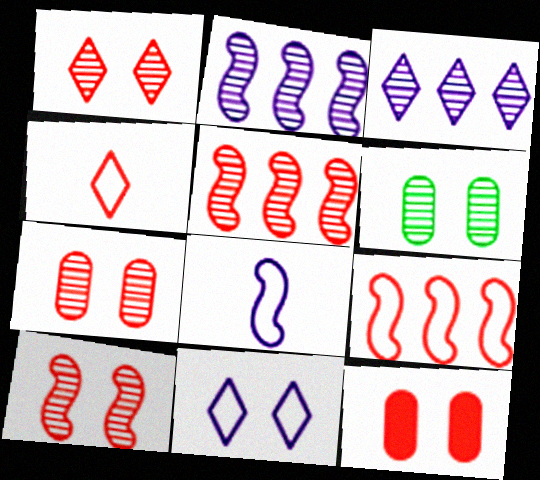[[1, 7, 10], 
[4, 5, 12]]